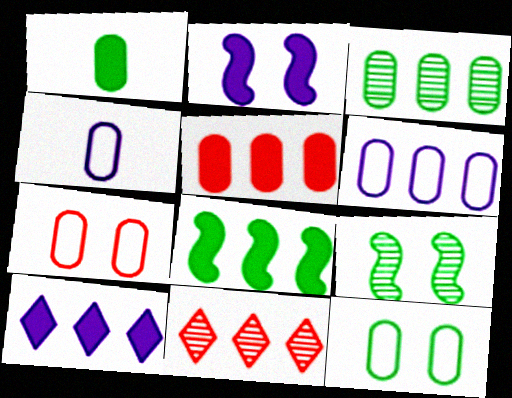[[1, 3, 12], 
[3, 5, 6], 
[5, 8, 10], 
[6, 8, 11]]